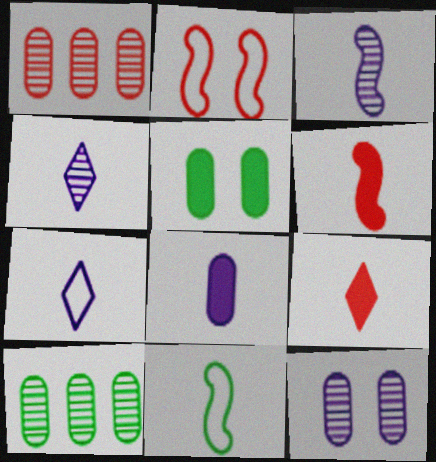[[1, 2, 9], 
[3, 6, 11], 
[3, 7, 8]]